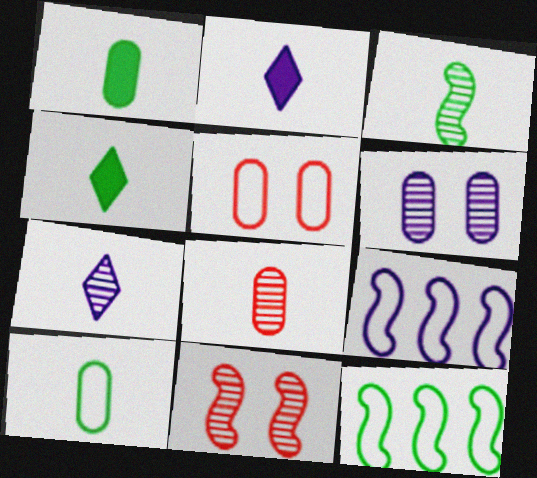[[2, 6, 9], 
[3, 4, 10], 
[3, 7, 8]]